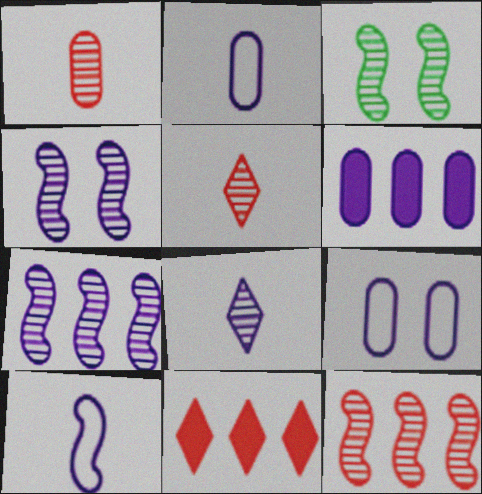[[2, 3, 11]]